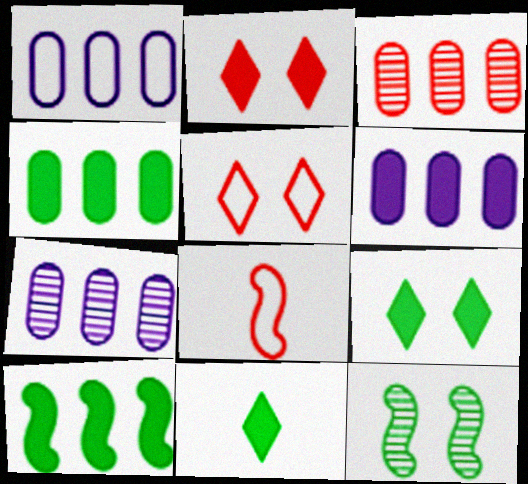[[1, 3, 4], 
[1, 6, 7], 
[2, 3, 8], 
[7, 8, 9]]